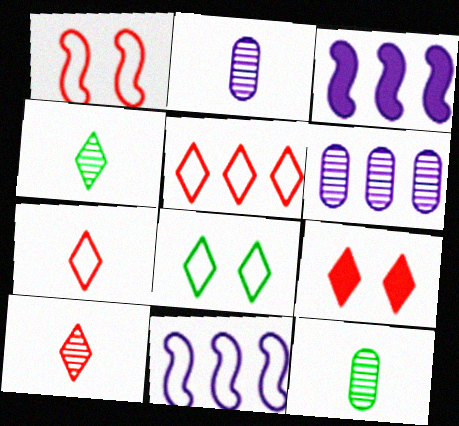[[5, 9, 10], 
[9, 11, 12]]